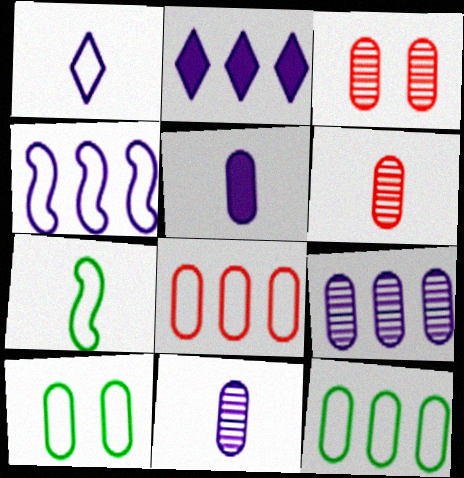[[2, 3, 7], 
[2, 4, 9], 
[3, 5, 12]]